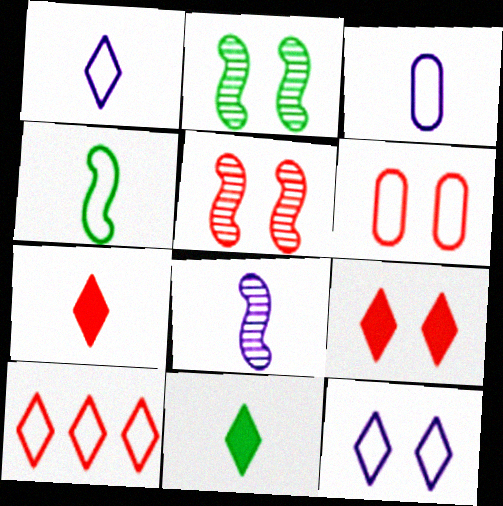[[5, 6, 9]]